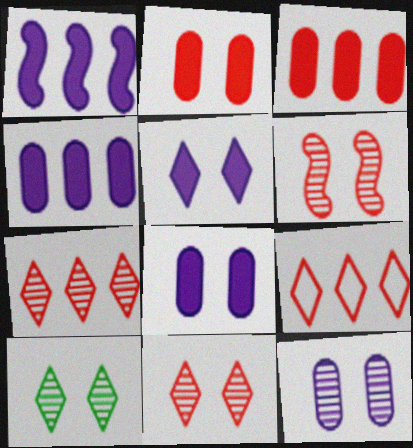[[6, 10, 12]]